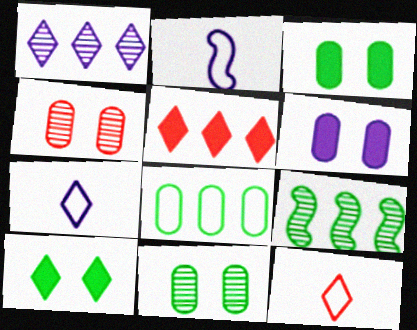[[1, 2, 6], 
[1, 10, 12], 
[2, 5, 11], 
[6, 9, 12]]